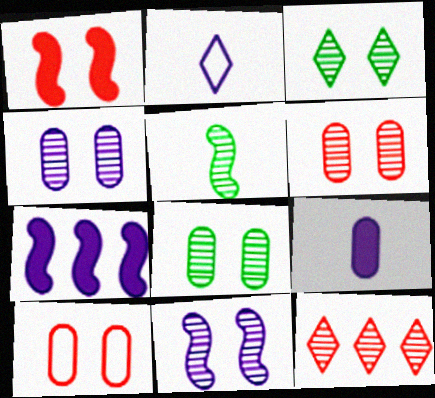[[2, 4, 7], 
[3, 6, 11], 
[4, 5, 12], 
[4, 6, 8]]